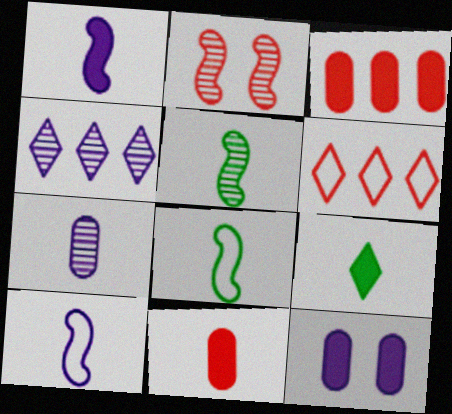[[1, 9, 11], 
[2, 6, 11], 
[4, 10, 12], 
[5, 6, 12]]